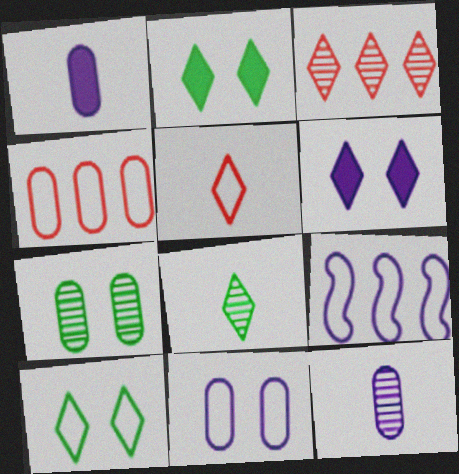[[1, 4, 7], 
[6, 9, 12]]